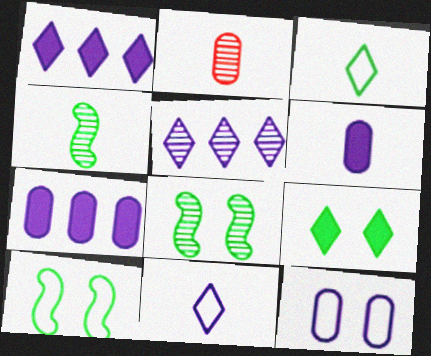[[1, 2, 10], 
[2, 5, 8]]